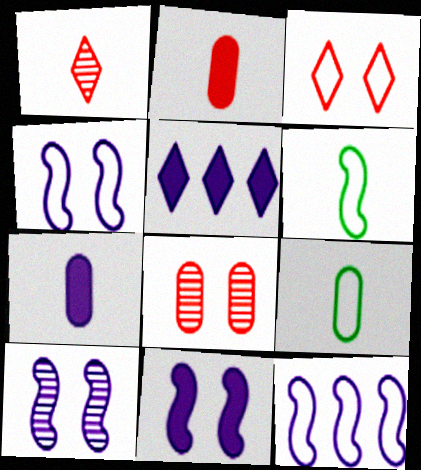[[1, 6, 7], 
[3, 9, 12], 
[4, 10, 11], 
[5, 6, 8], 
[5, 7, 11]]